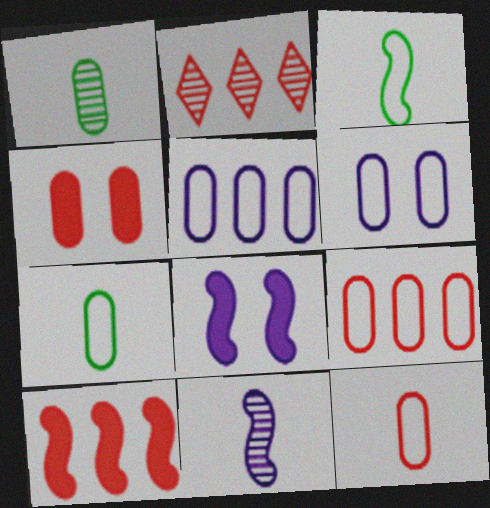[[1, 4, 5], 
[2, 7, 8], 
[2, 9, 10], 
[6, 7, 9]]